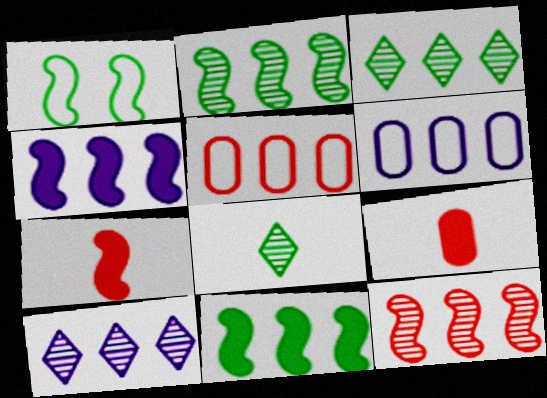[[1, 9, 10], 
[3, 4, 5], 
[4, 6, 10], 
[5, 10, 11]]